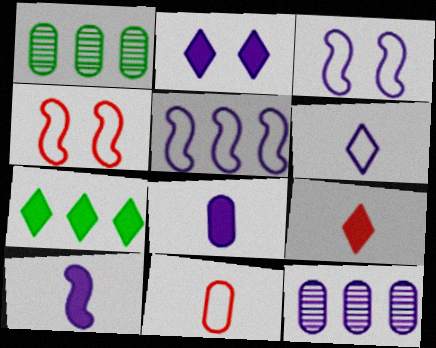[[1, 3, 9], 
[2, 7, 9]]